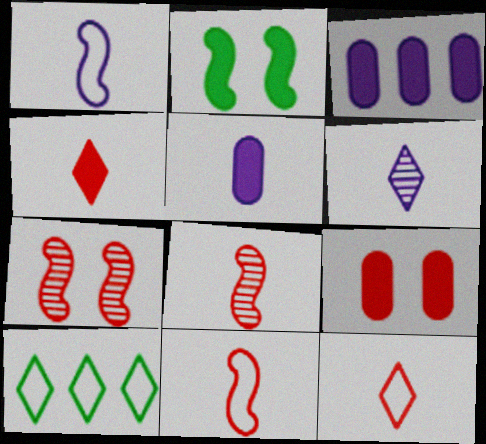[[1, 5, 6], 
[2, 3, 4], 
[5, 7, 10]]